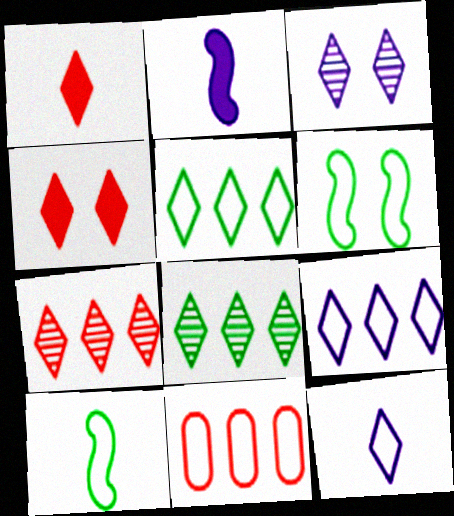[[1, 3, 5], 
[4, 8, 12], 
[6, 11, 12]]